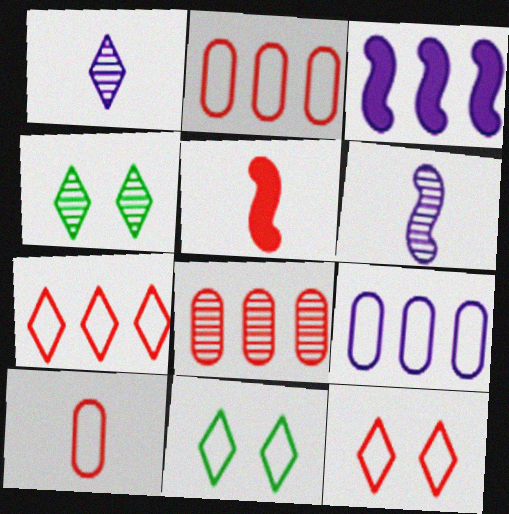[[3, 4, 10], 
[4, 5, 9], 
[4, 6, 8], 
[5, 8, 12]]